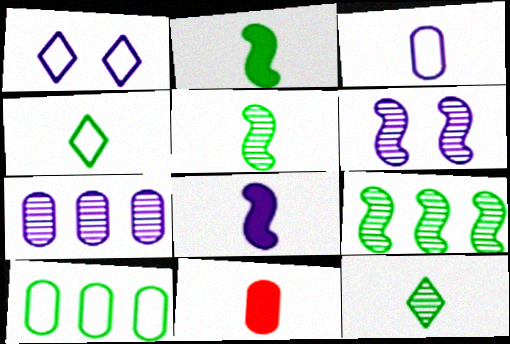[[1, 7, 8], 
[1, 9, 11]]